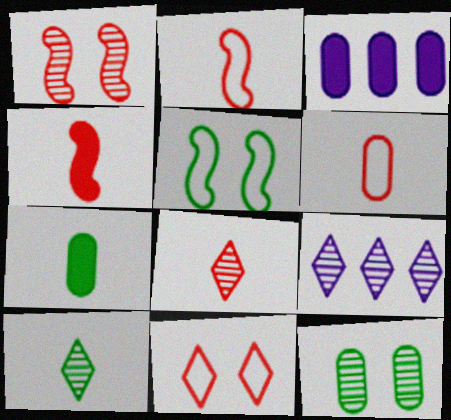[[3, 5, 8], 
[3, 6, 12], 
[4, 6, 8]]